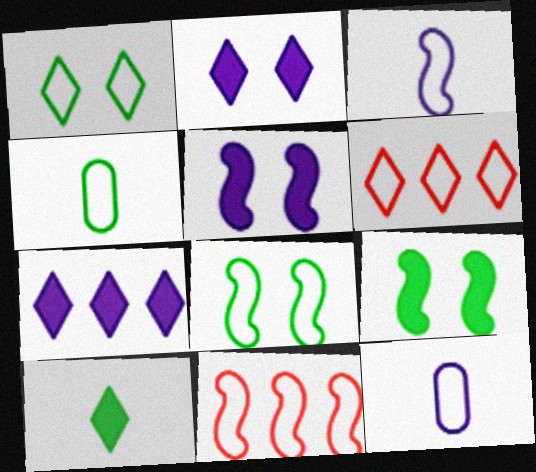[[1, 11, 12], 
[3, 8, 11], 
[6, 8, 12]]